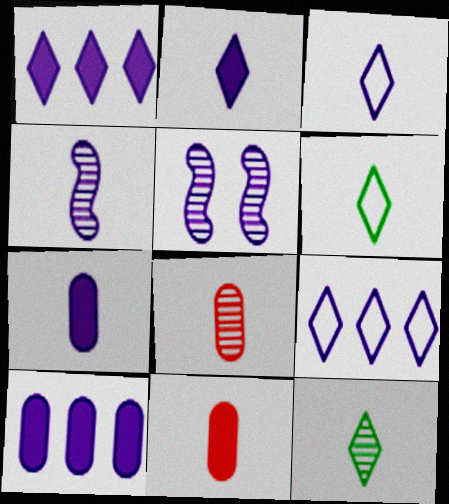[[3, 4, 7], 
[3, 5, 10], 
[4, 6, 11], 
[4, 8, 12], 
[5, 7, 9]]